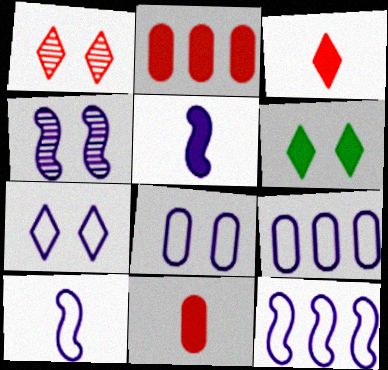[[1, 6, 7], 
[2, 5, 6], 
[4, 5, 12], 
[7, 9, 10]]